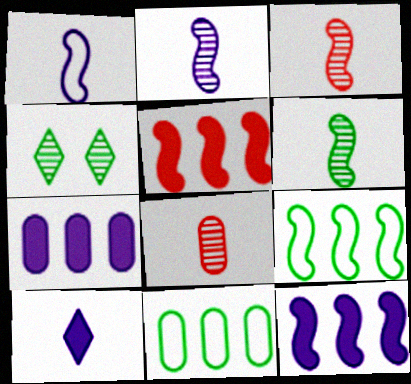[[2, 3, 6]]